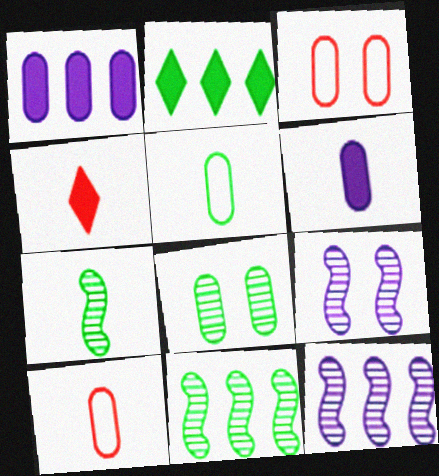[[1, 8, 10], 
[2, 9, 10]]